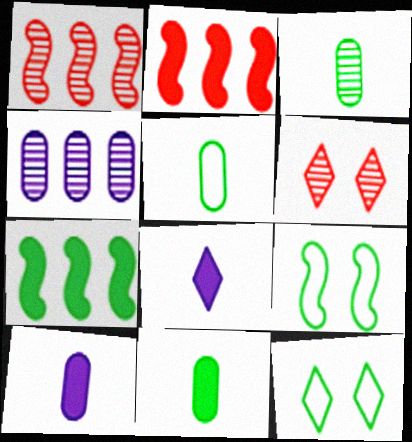[[1, 10, 12], 
[3, 5, 11], 
[3, 7, 12]]